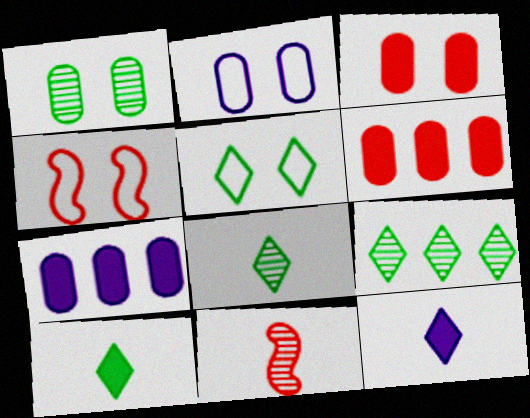[[1, 2, 3], 
[2, 4, 5], 
[4, 7, 8], 
[5, 7, 11], 
[5, 9, 10]]